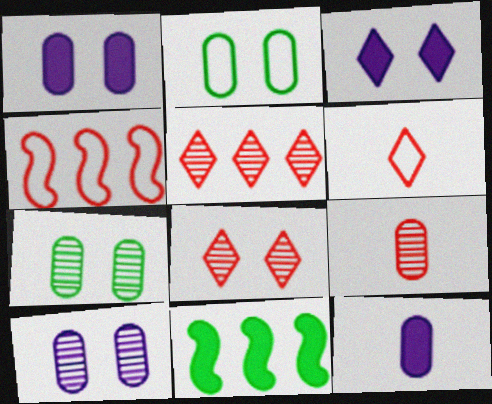[[6, 10, 11]]